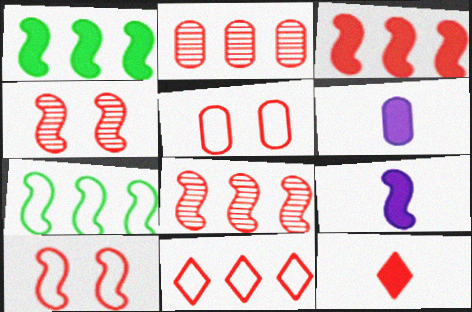[[2, 3, 11], 
[2, 10, 12], 
[4, 7, 9], 
[5, 8, 12]]